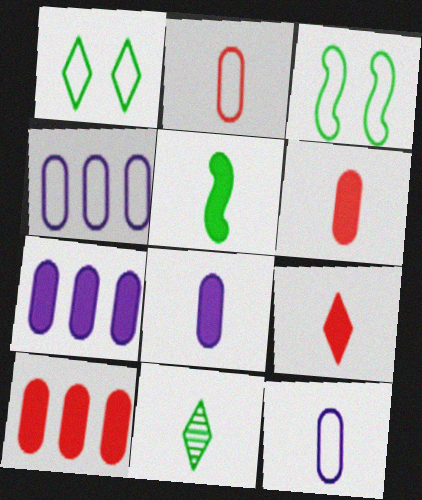[[5, 8, 9]]